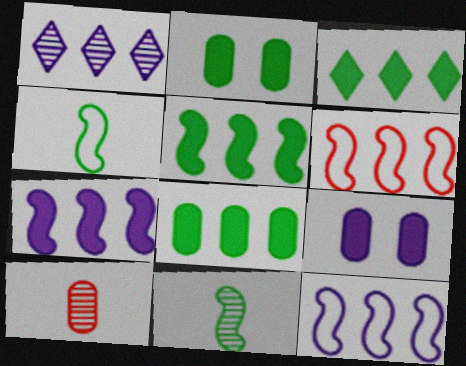[[1, 6, 8], 
[3, 5, 8]]